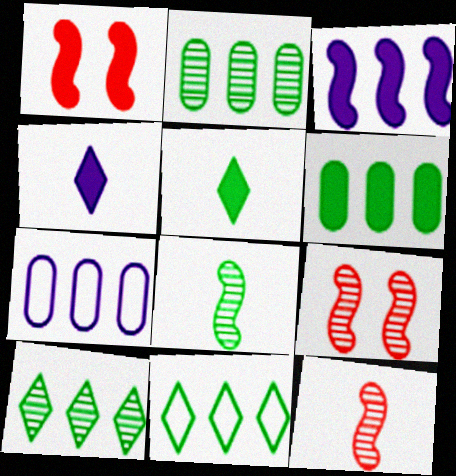[[1, 4, 6], 
[5, 7, 9]]